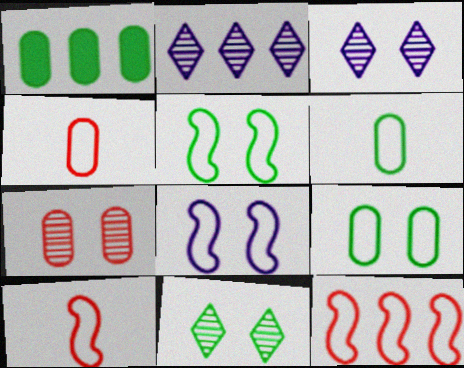[[1, 2, 12], 
[1, 3, 10]]